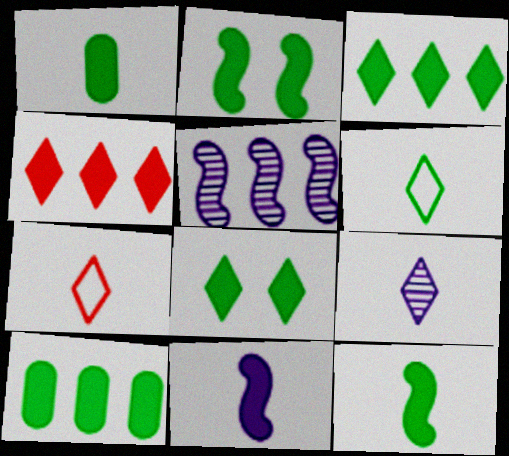[[1, 2, 3], 
[8, 10, 12]]